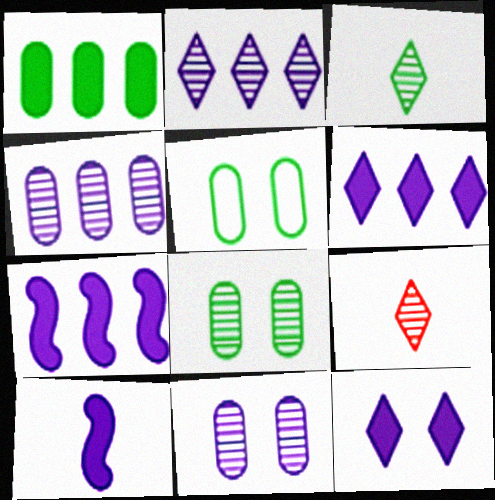[[5, 7, 9]]